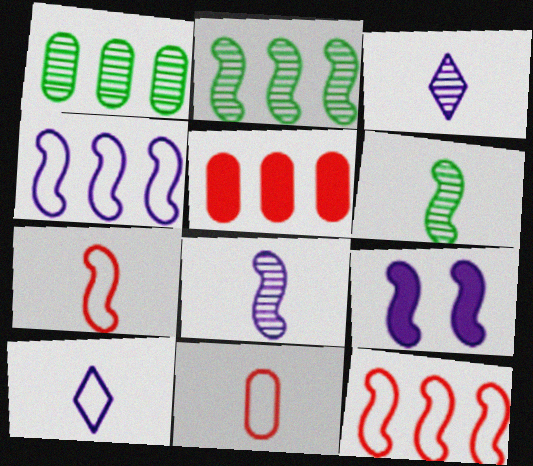[[2, 7, 9], 
[4, 8, 9], 
[6, 9, 12]]